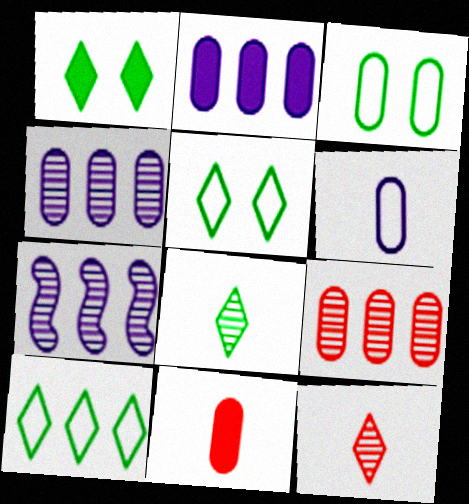[[1, 8, 10], 
[3, 4, 11], 
[5, 7, 11]]